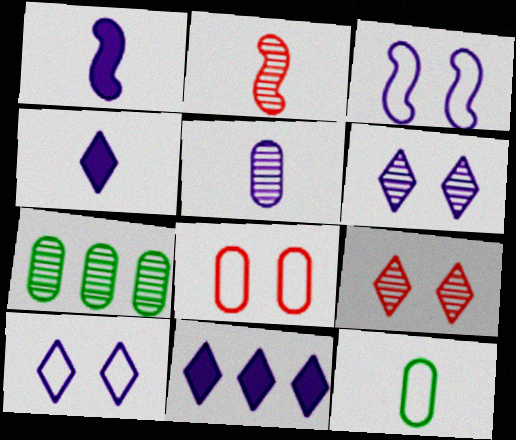[[2, 4, 12], 
[2, 6, 7], 
[3, 5, 11]]